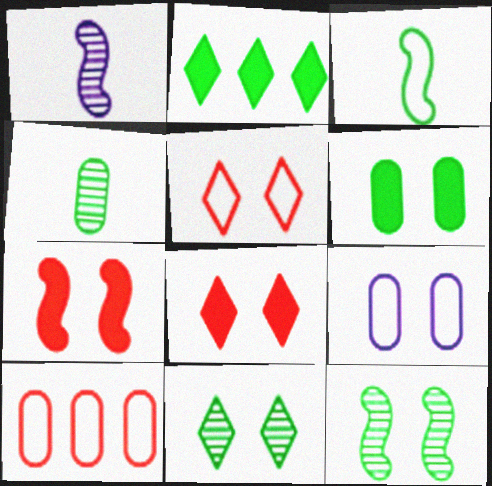[[7, 9, 11], 
[8, 9, 12]]